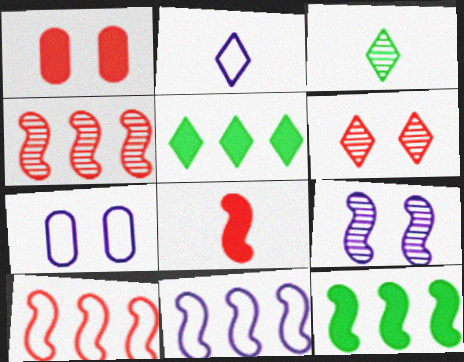[[1, 3, 11], 
[2, 5, 6], 
[2, 7, 11], 
[4, 11, 12]]